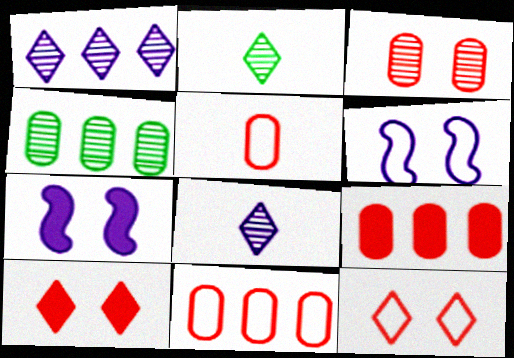[[2, 6, 9], 
[2, 7, 11], 
[3, 5, 9]]